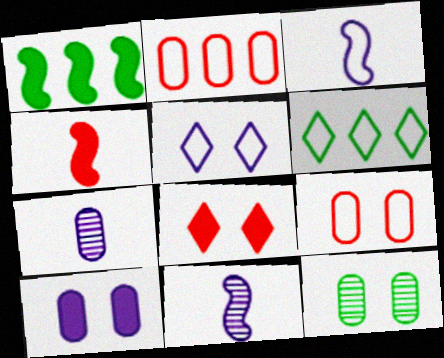[[3, 6, 9], 
[9, 10, 12]]